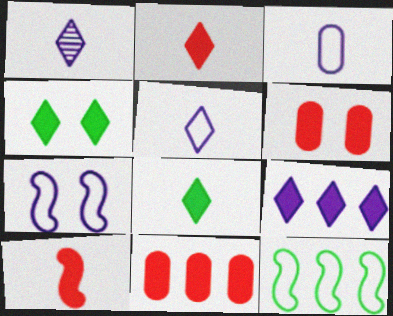[[1, 6, 12], 
[2, 4, 9]]